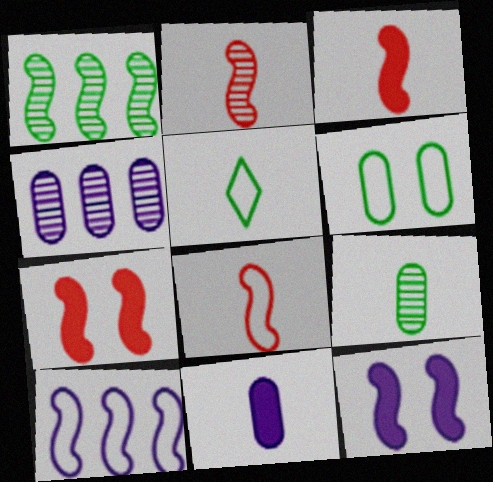[[1, 8, 12], 
[2, 3, 8], 
[2, 5, 11], 
[4, 5, 7]]